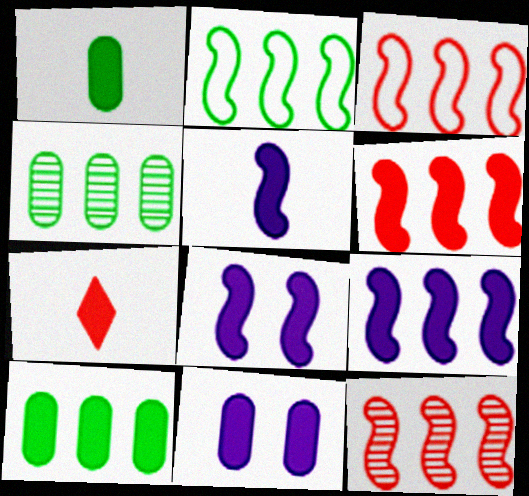[[1, 5, 7], 
[2, 9, 12], 
[3, 6, 12], 
[5, 8, 9], 
[7, 8, 10]]